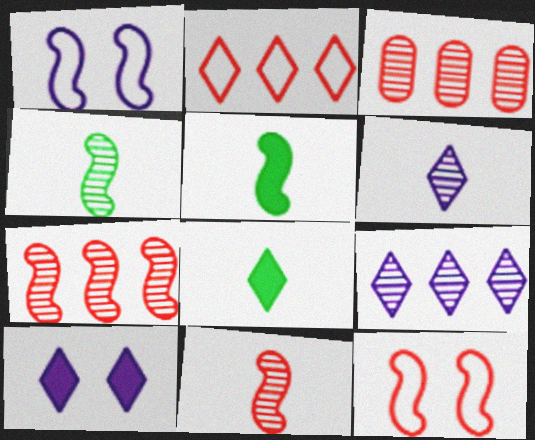[[1, 3, 8], 
[1, 5, 7]]